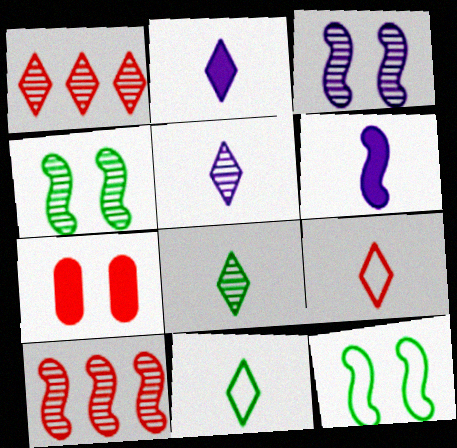[[2, 8, 9], 
[6, 10, 12], 
[7, 9, 10]]